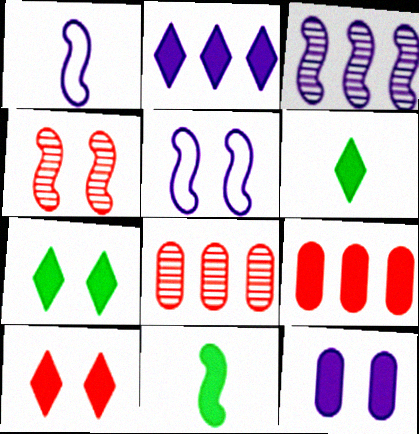[[1, 7, 8], 
[2, 6, 10], 
[5, 6, 8]]